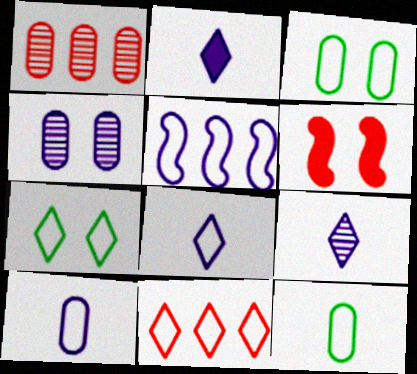[[2, 4, 5], 
[2, 8, 9], 
[4, 6, 7], 
[7, 8, 11]]